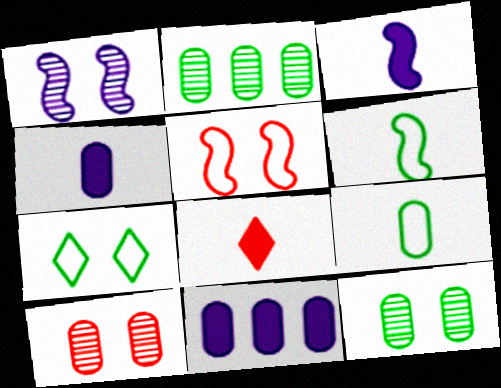[[9, 10, 11]]